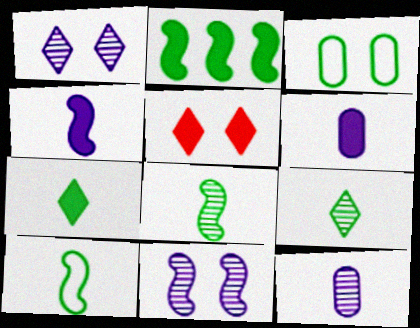[[2, 3, 9], 
[2, 5, 6], 
[3, 5, 11]]